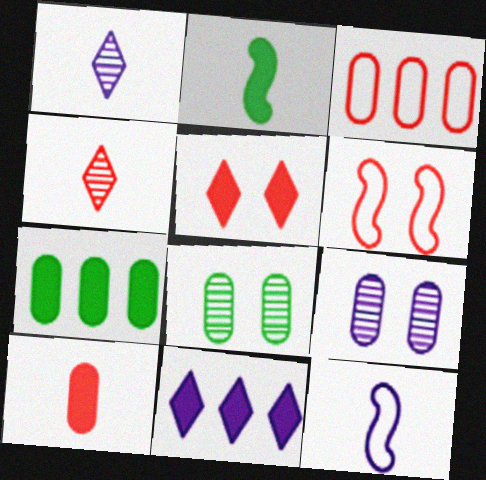[[1, 6, 7], 
[9, 11, 12]]